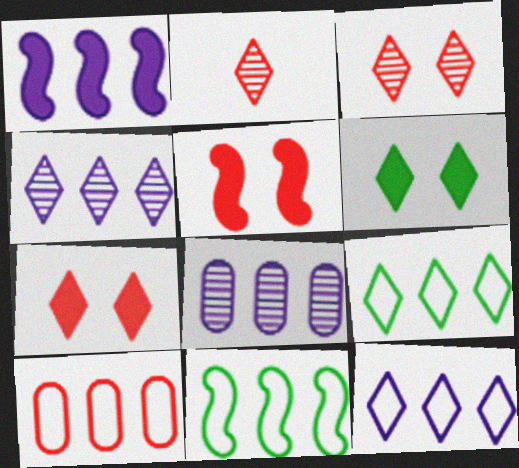[[1, 8, 12], 
[2, 5, 10], 
[2, 6, 12], 
[10, 11, 12]]